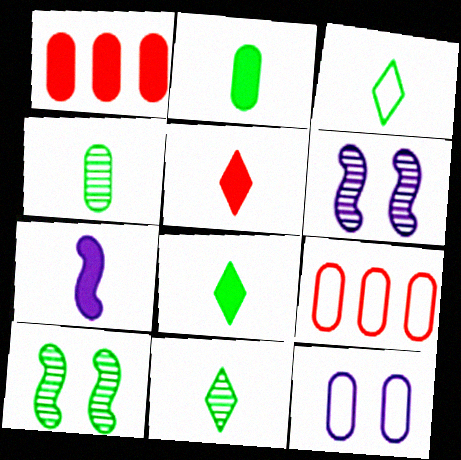[[1, 3, 6], 
[1, 4, 12], 
[2, 5, 7], 
[3, 8, 11], 
[6, 8, 9]]